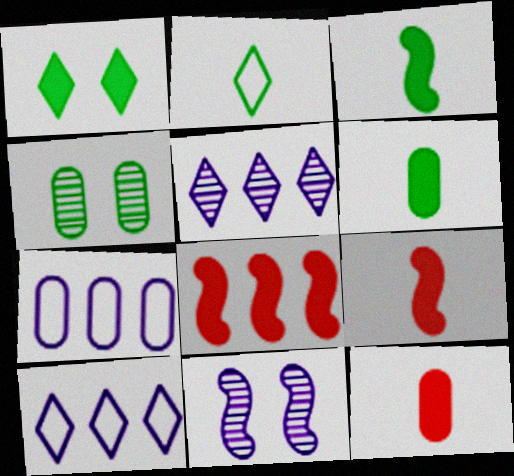[[4, 7, 12], 
[4, 9, 10]]